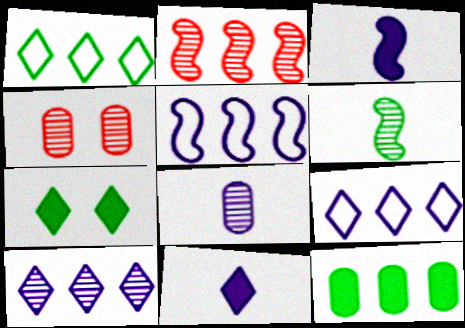[[1, 3, 4], 
[2, 9, 12], 
[4, 6, 10]]